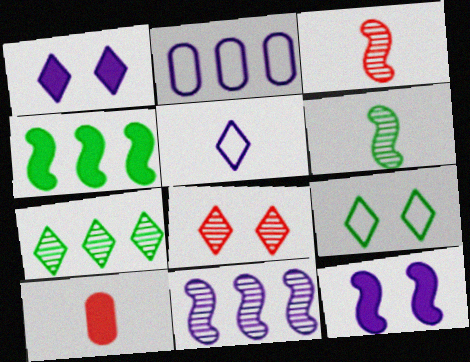[[1, 4, 10], 
[1, 8, 9], 
[5, 6, 10], 
[9, 10, 11]]